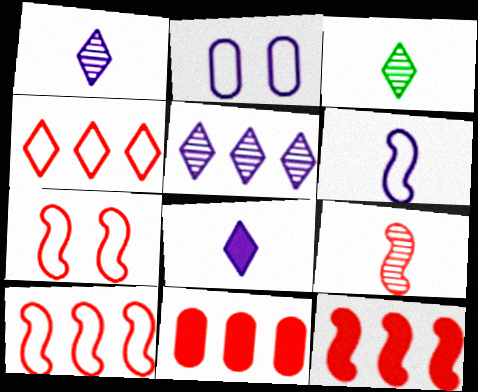[[2, 3, 12], 
[7, 9, 12]]